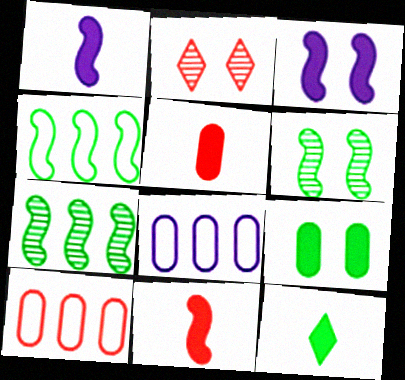[[1, 5, 12], 
[2, 10, 11]]